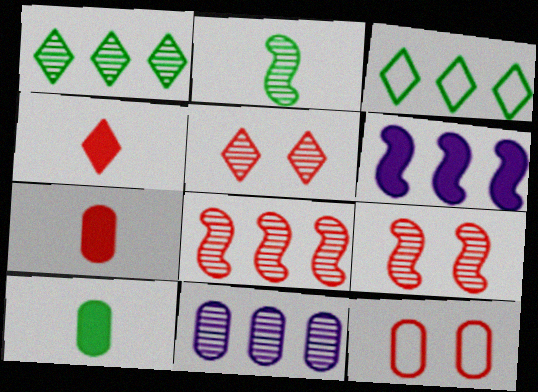[[1, 8, 11], 
[2, 5, 11], 
[4, 8, 12], 
[10, 11, 12]]